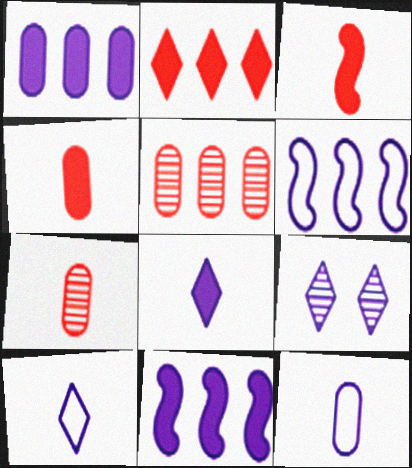[[9, 11, 12]]